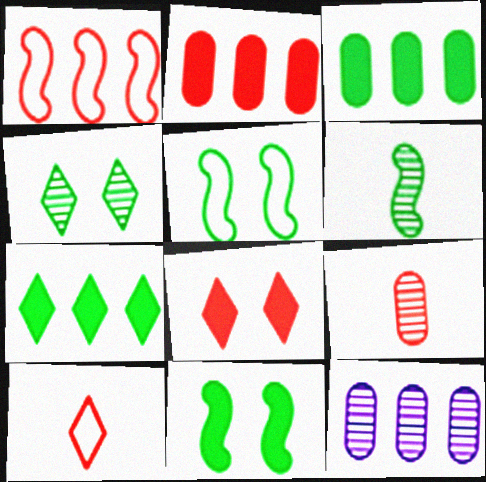[[1, 7, 12], 
[1, 8, 9], 
[10, 11, 12]]